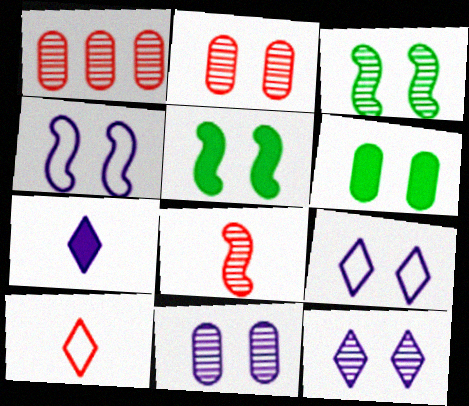[[2, 3, 12], 
[2, 5, 9]]